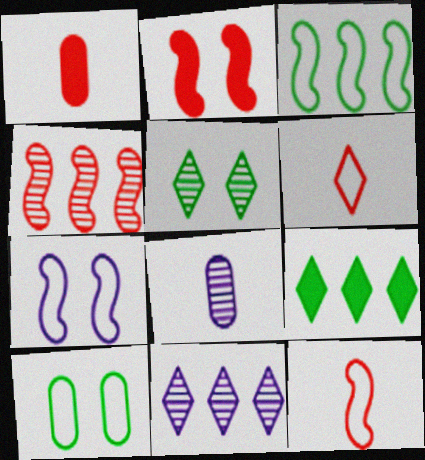[[2, 4, 12], 
[3, 7, 12], 
[4, 5, 8]]